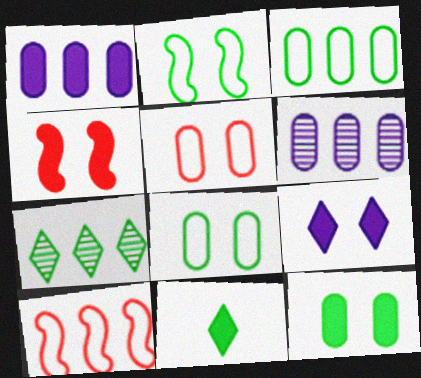[[1, 4, 11], 
[1, 7, 10], 
[4, 9, 12]]